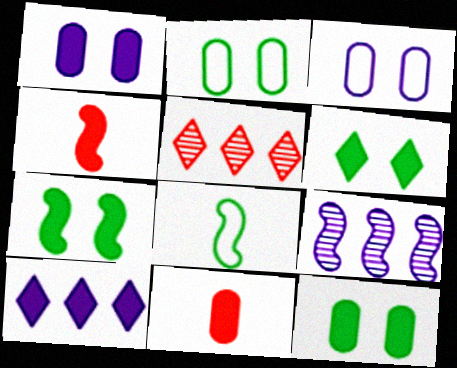[[1, 5, 8], 
[4, 10, 12], 
[6, 7, 12], 
[7, 10, 11]]